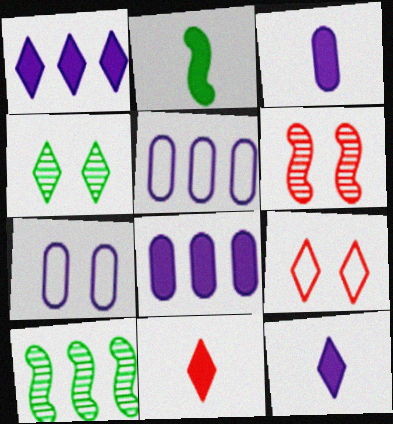[[2, 3, 11], 
[3, 9, 10], 
[7, 10, 11]]